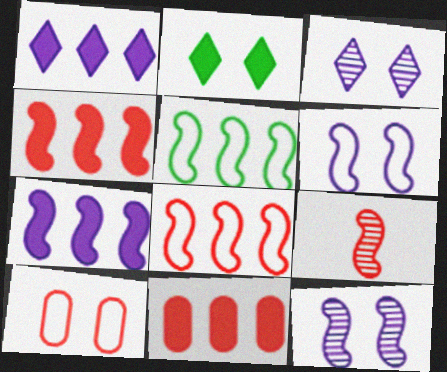[[2, 10, 12]]